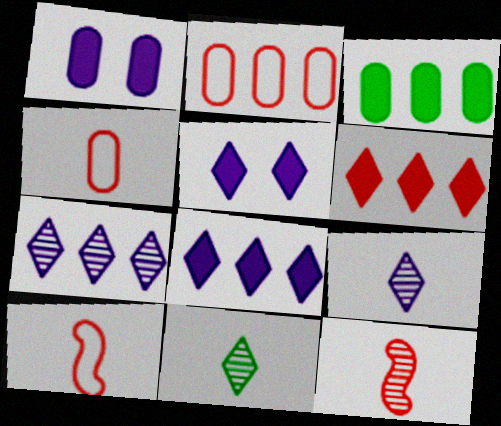[]